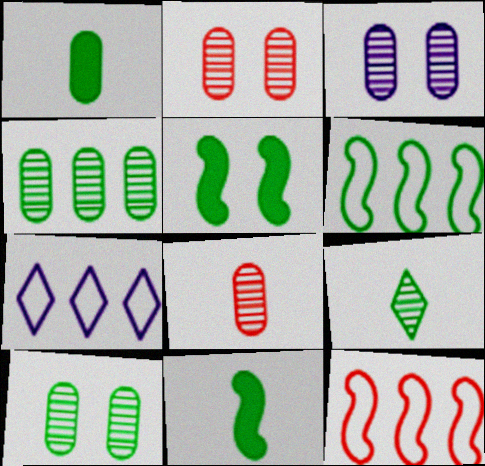[[2, 3, 10], 
[2, 7, 11], 
[3, 4, 8], 
[5, 7, 8]]